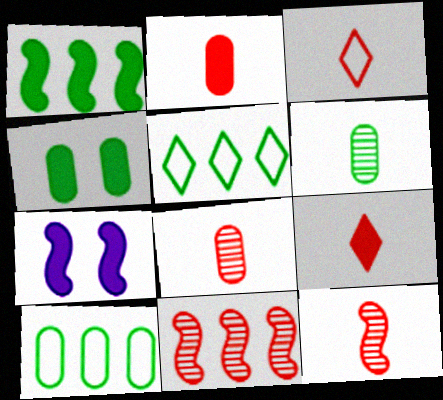[[2, 3, 12], 
[4, 6, 10], 
[5, 7, 8]]